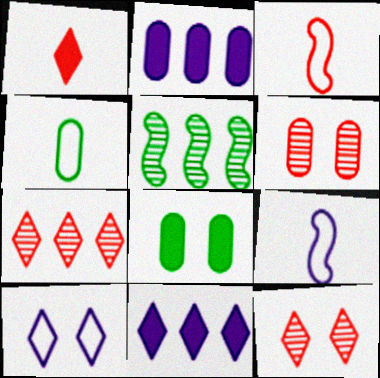[[2, 4, 6], 
[7, 8, 9]]